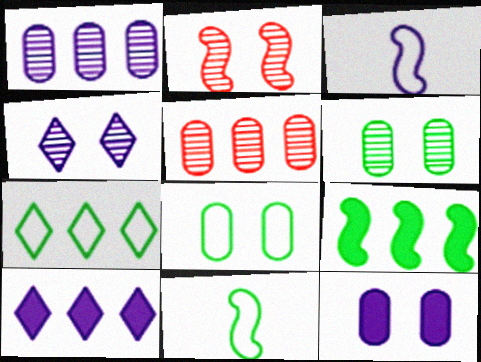[[2, 3, 9], 
[2, 4, 6], 
[7, 8, 11]]